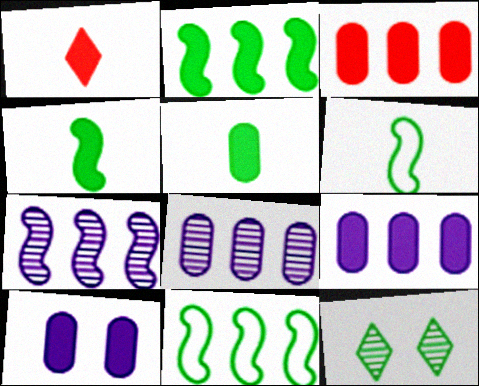[[1, 2, 10], 
[3, 5, 10], 
[5, 11, 12]]